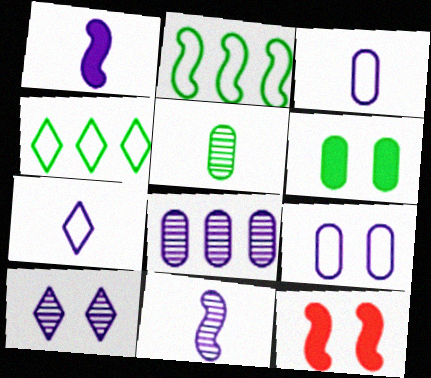[[2, 11, 12], 
[8, 10, 11]]